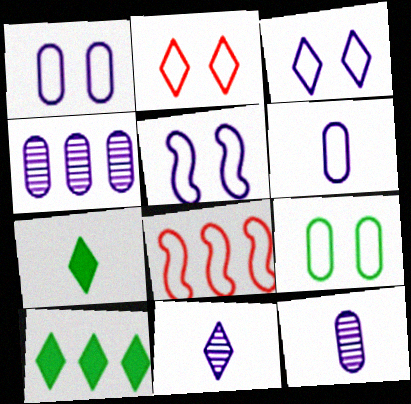[[1, 3, 5], 
[2, 5, 9], 
[2, 10, 11], 
[4, 8, 10]]